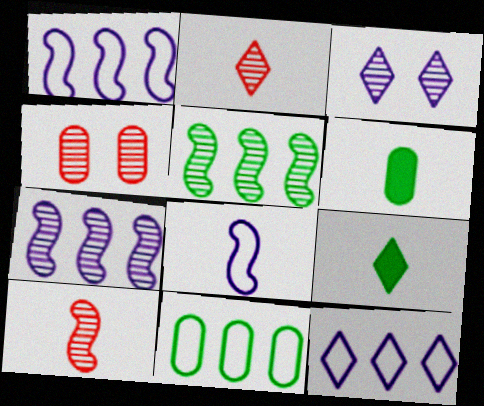[[1, 4, 9], 
[2, 6, 8]]